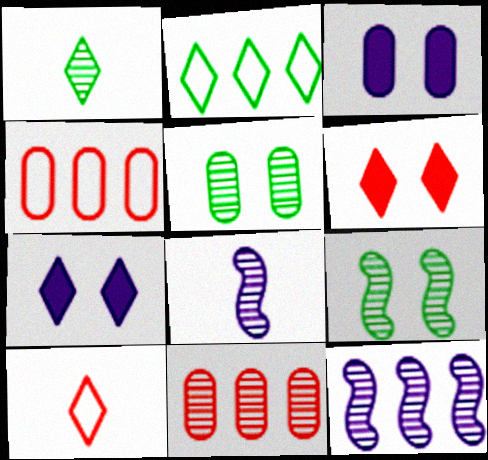[]